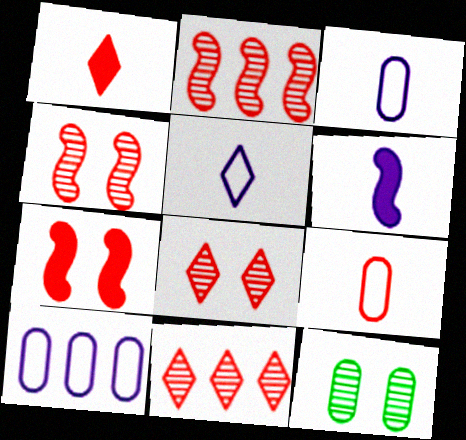[[7, 9, 11]]